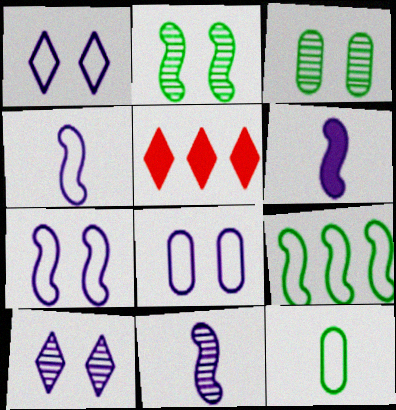[[1, 7, 8], 
[3, 4, 5], 
[4, 6, 11]]